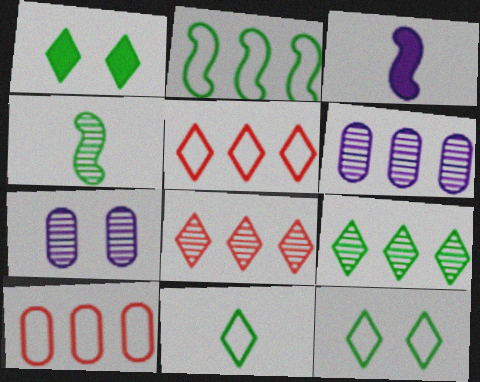[[1, 9, 11], 
[4, 7, 8]]